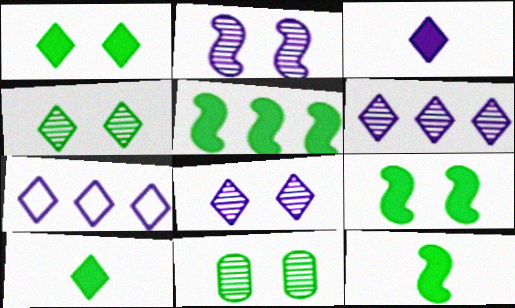[[3, 7, 8], 
[5, 9, 12]]